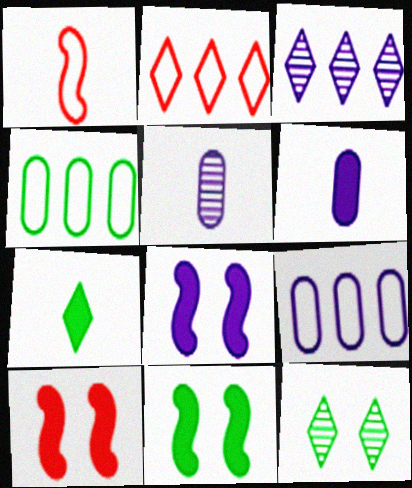[[1, 5, 7], 
[2, 5, 11], 
[8, 10, 11]]